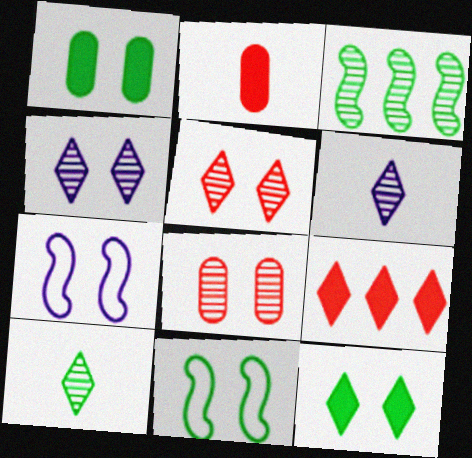[[1, 5, 7], 
[3, 6, 8], 
[7, 8, 12]]